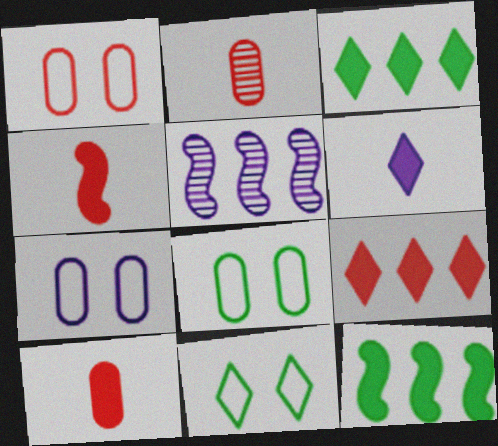[[1, 7, 8], 
[5, 6, 7], 
[5, 10, 11]]